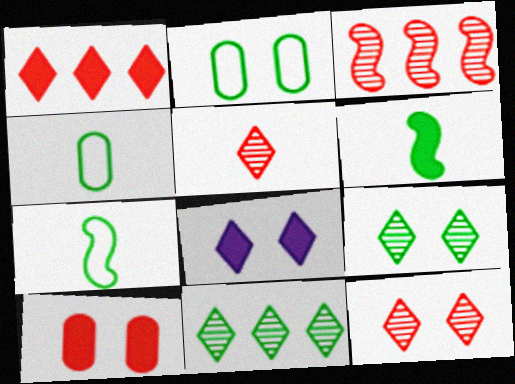[[2, 6, 11], 
[3, 4, 8]]